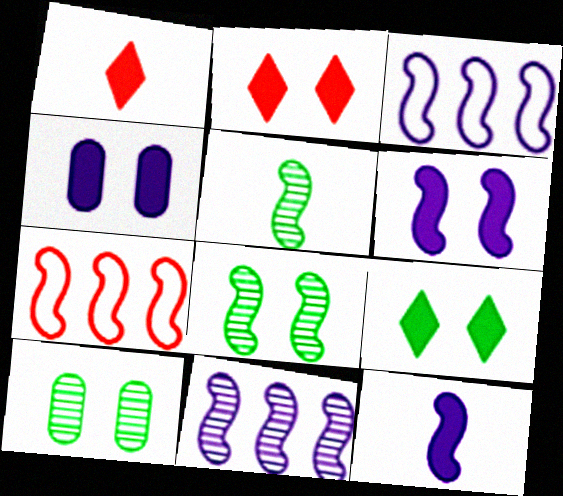[[1, 3, 10], 
[5, 6, 7], 
[7, 8, 12]]